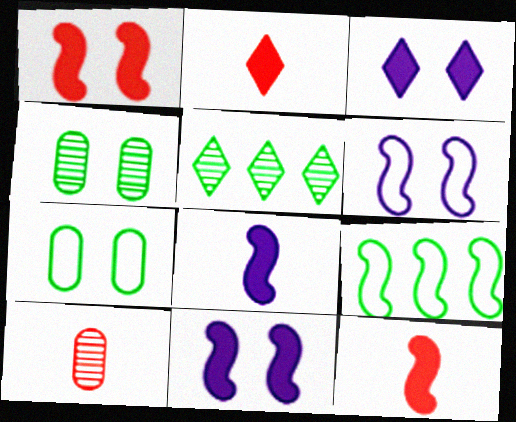[[3, 9, 10]]